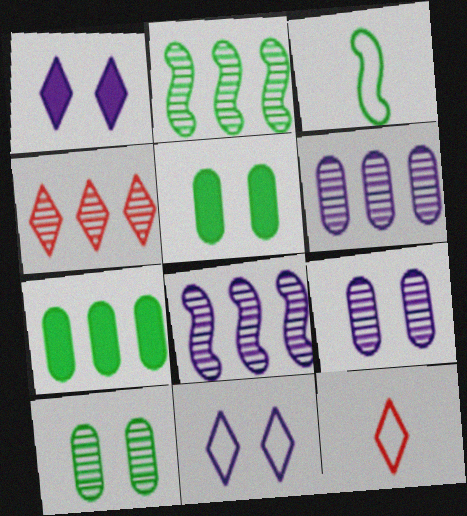[[2, 4, 6], 
[5, 8, 12]]